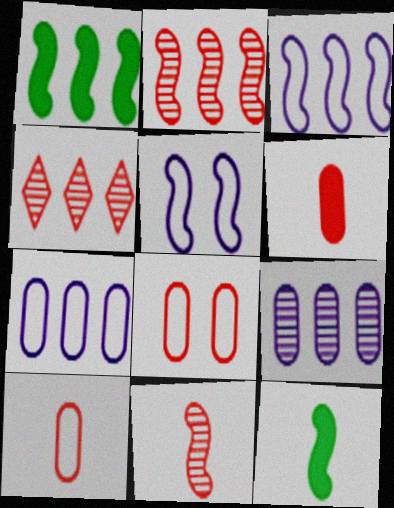[[1, 2, 3], 
[1, 4, 7], 
[1, 5, 11], 
[2, 5, 12]]